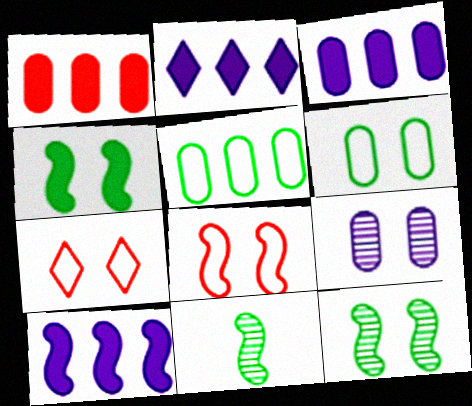[[2, 3, 10], 
[3, 7, 11], 
[4, 7, 9], 
[8, 10, 11]]